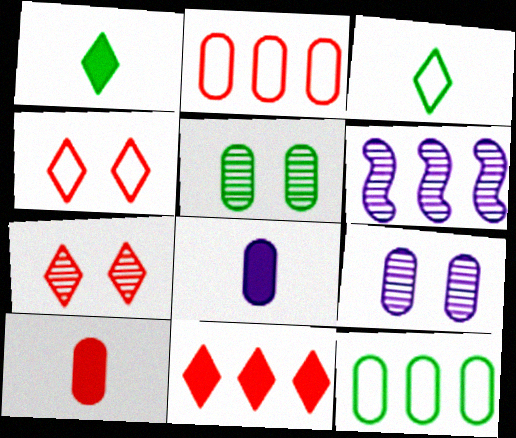[[2, 5, 8], 
[6, 11, 12], 
[9, 10, 12]]